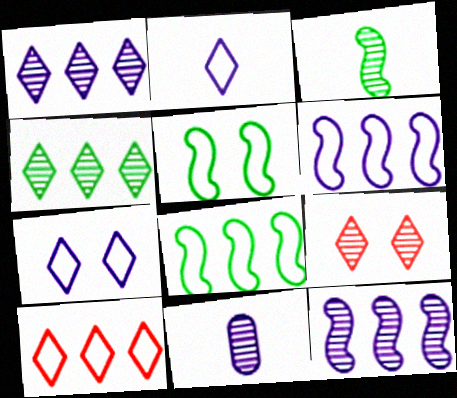[]